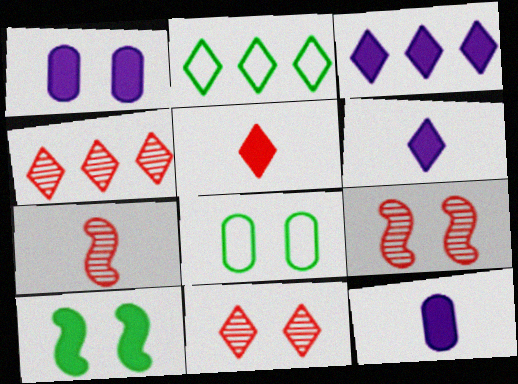[[1, 2, 7], 
[2, 3, 4], 
[2, 6, 11], 
[2, 9, 12], 
[3, 7, 8]]